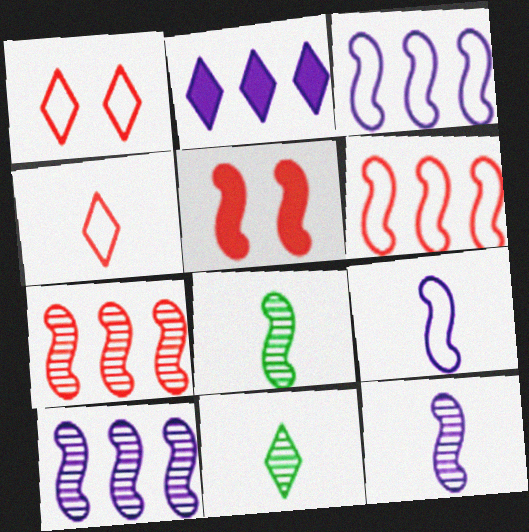[[1, 2, 11], 
[3, 5, 8]]